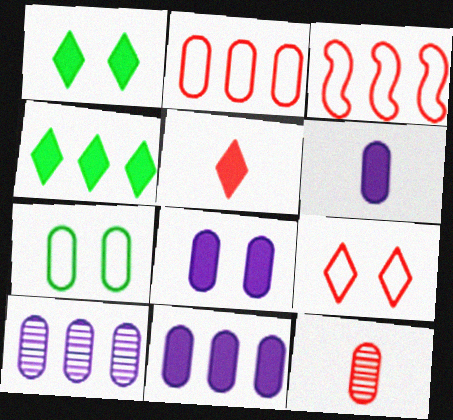[[3, 4, 10], 
[6, 8, 11], 
[7, 11, 12]]